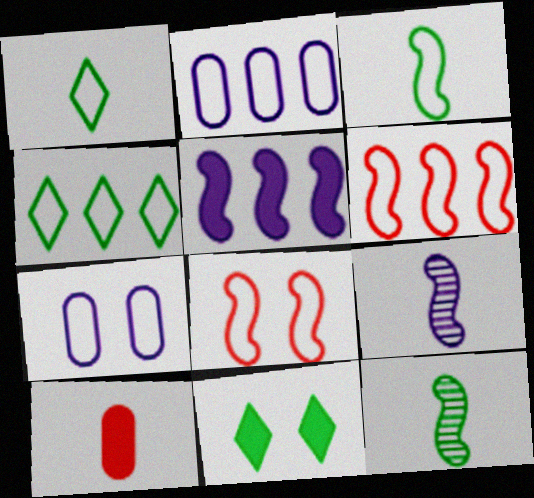[[1, 2, 8], 
[1, 6, 7], 
[1, 9, 10], 
[2, 4, 6], 
[5, 8, 12], 
[5, 10, 11]]